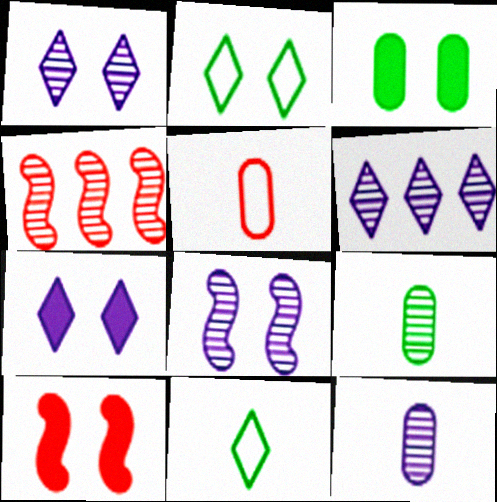[[1, 4, 9], 
[3, 7, 10], 
[6, 8, 12]]